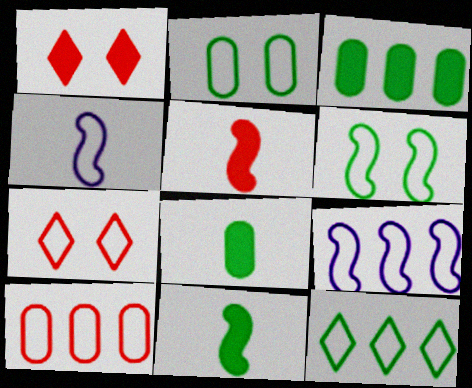[[9, 10, 12]]